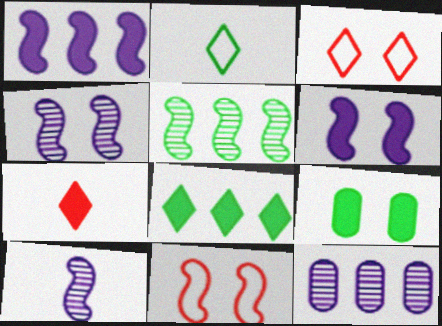[[1, 7, 9], 
[2, 5, 9], 
[3, 4, 9]]